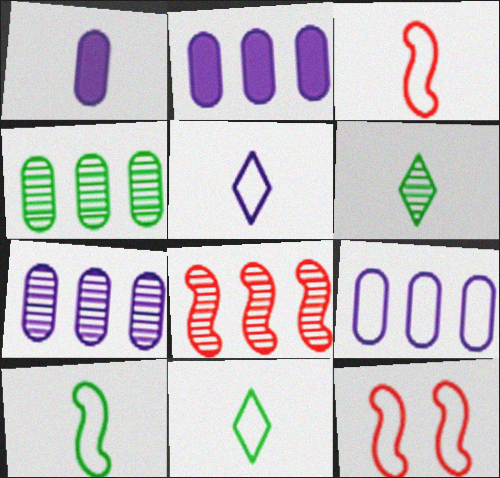[[1, 3, 6], 
[2, 6, 12], 
[2, 7, 9], 
[9, 11, 12]]